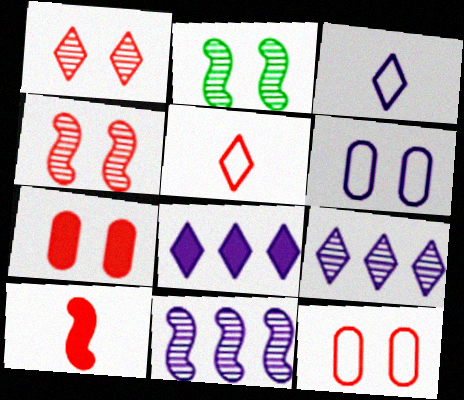[]